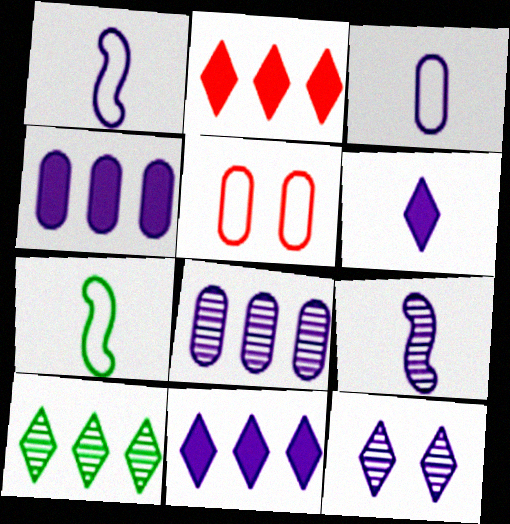[[1, 4, 12], 
[3, 6, 9], 
[8, 9, 12]]